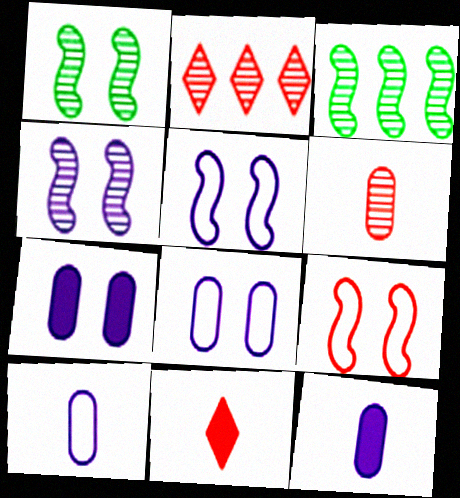[[3, 8, 11]]